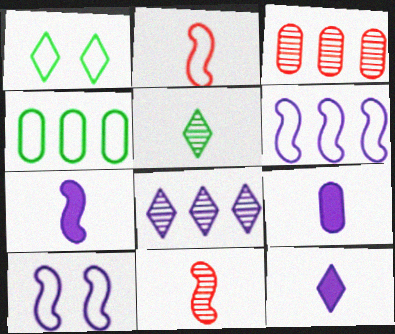[[1, 3, 7], 
[2, 5, 9], 
[7, 9, 12], 
[8, 9, 10]]